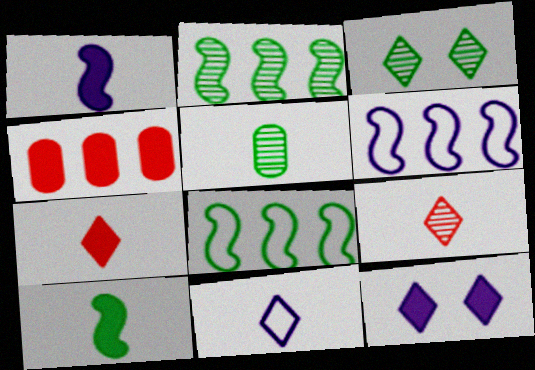[[2, 3, 5], 
[4, 10, 12]]